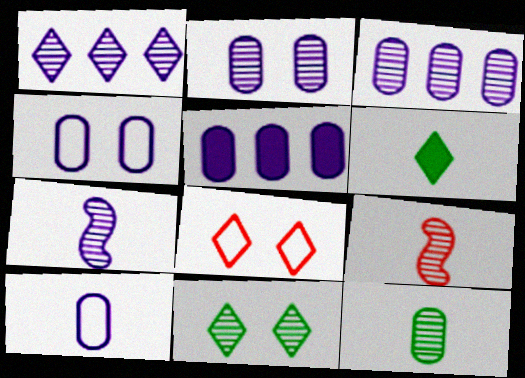[[1, 2, 7], 
[1, 6, 8], 
[2, 5, 10], 
[3, 9, 11], 
[6, 9, 10]]